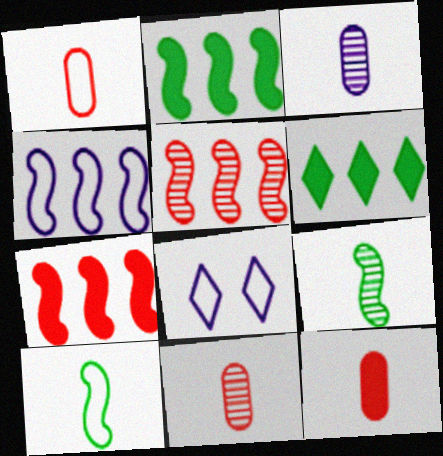[[1, 11, 12], 
[2, 4, 5], 
[2, 8, 11]]